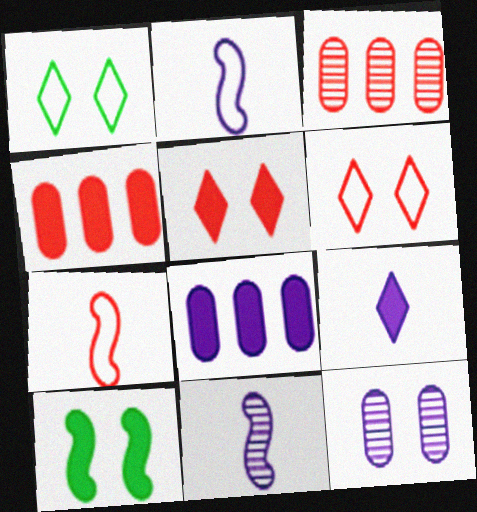[[1, 4, 11], 
[3, 5, 7], 
[4, 9, 10], 
[6, 10, 12]]